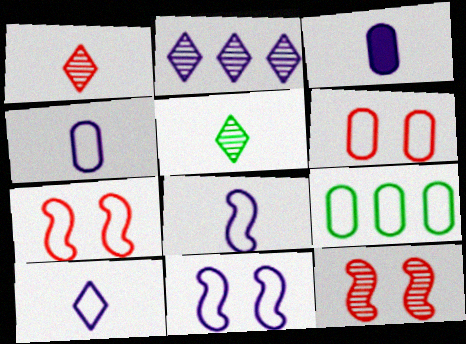[[2, 3, 11], 
[4, 6, 9], 
[4, 8, 10], 
[7, 9, 10]]